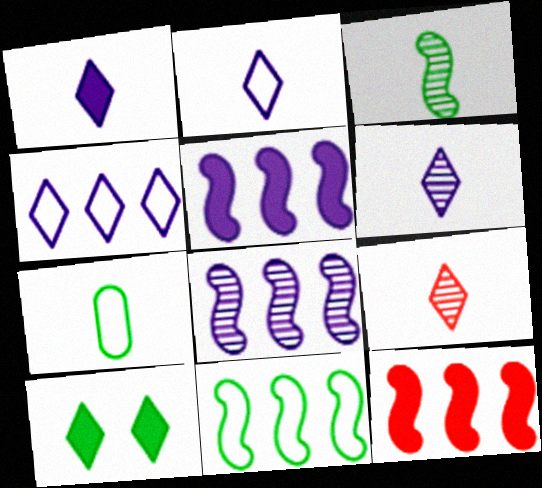[[1, 2, 6], 
[4, 9, 10], 
[8, 11, 12]]